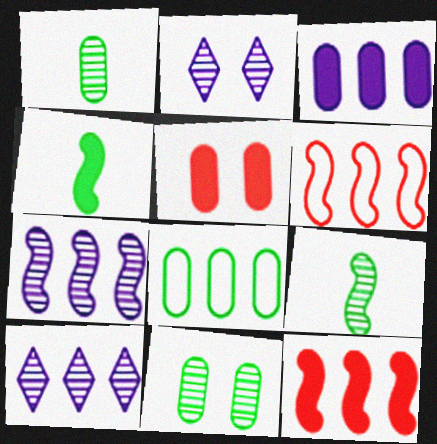[[8, 10, 12]]